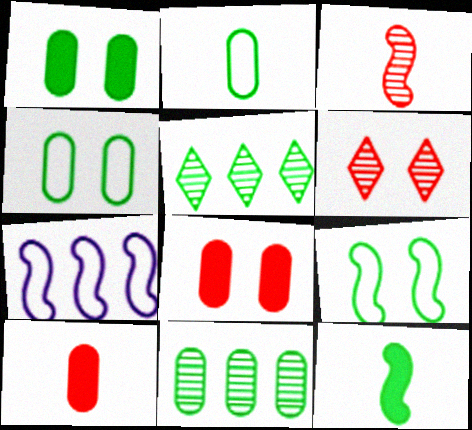[[1, 2, 11], 
[4, 5, 12]]